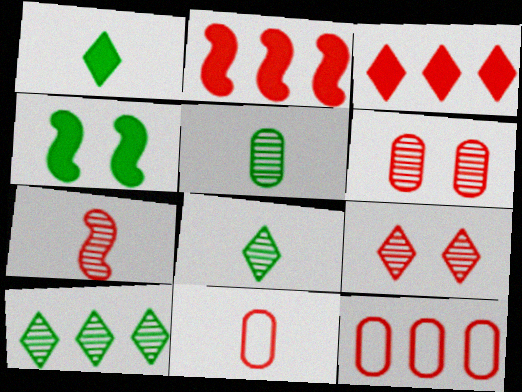[[2, 9, 11]]